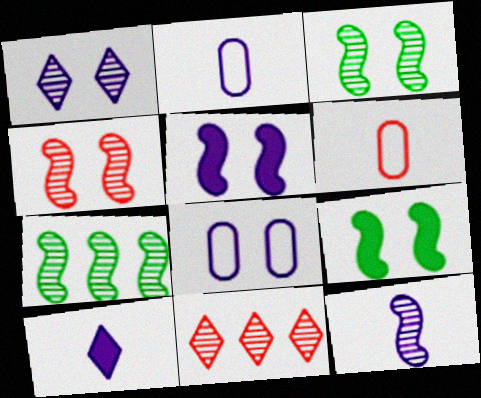[[1, 5, 8], 
[2, 9, 11], 
[2, 10, 12], 
[4, 7, 12]]